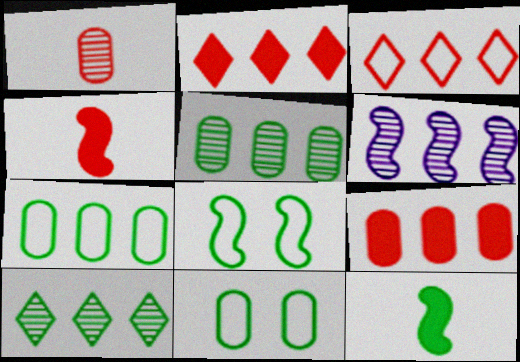[[2, 6, 7], 
[4, 6, 8], 
[10, 11, 12]]